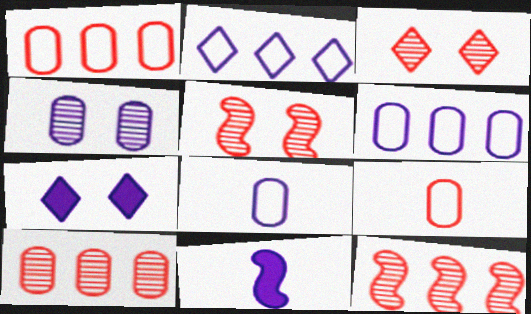[[2, 4, 11]]